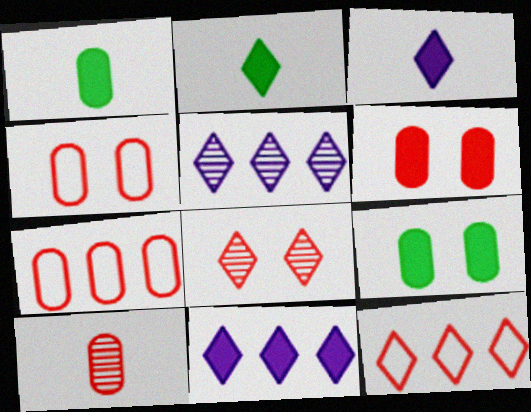[[6, 7, 10]]